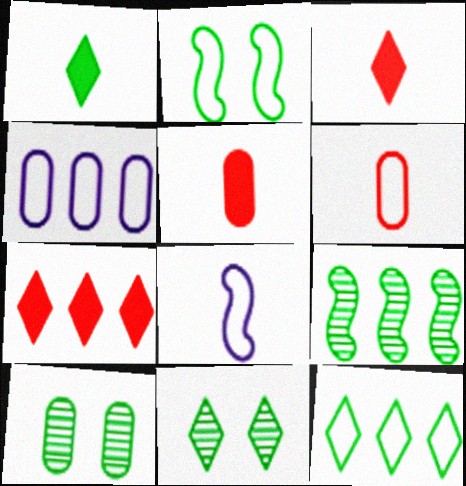[[1, 11, 12], 
[4, 5, 10], 
[4, 7, 9], 
[7, 8, 10]]